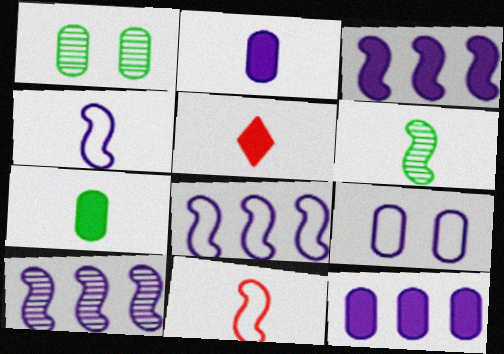[[1, 5, 8], 
[3, 8, 10]]